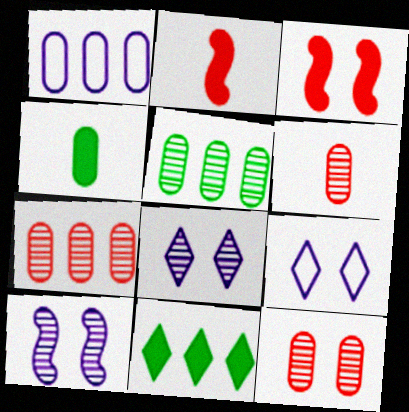[[1, 4, 12], 
[2, 5, 9], 
[6, 7, 12]]